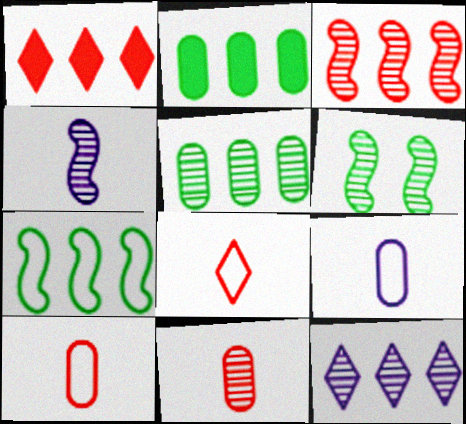[[1, 6, 9], 
[3, 4, 6], 
[3, 5, 12], 
[6, 11, 12]]